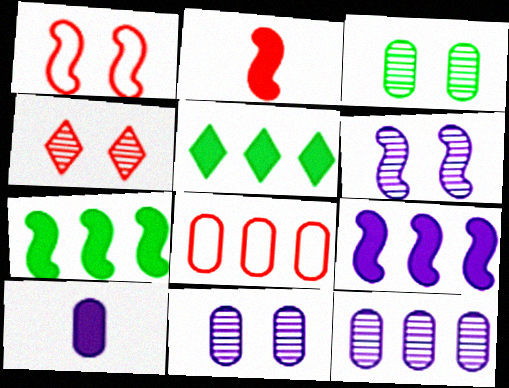[[2, 4, 8], 
[3, 4, 6], 
[3, 8, 10]]